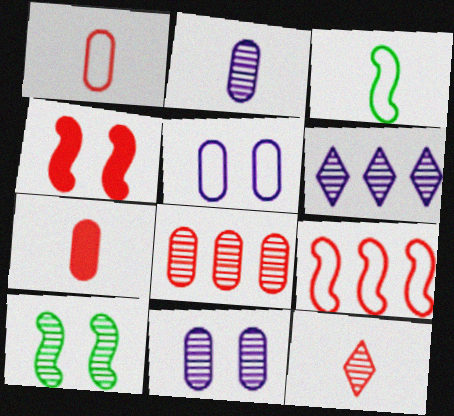[]